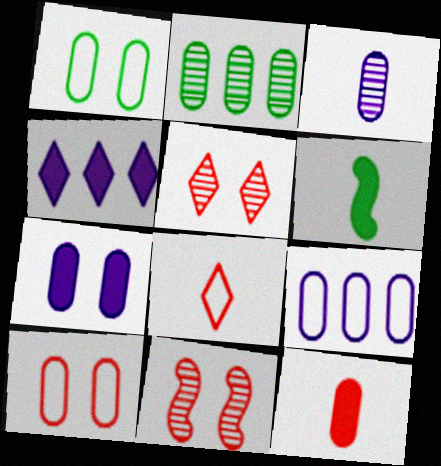[[3, 6, 8], 
[3, 7, 9], 
[5, 6, 9]]